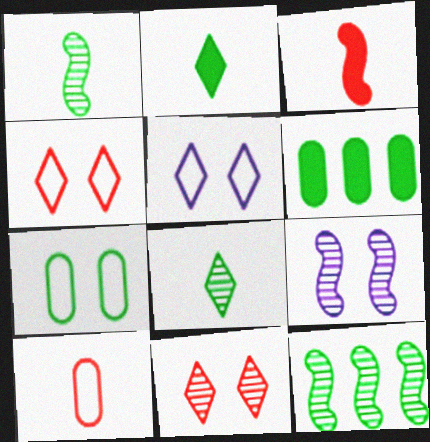[[2, 7, 12]]